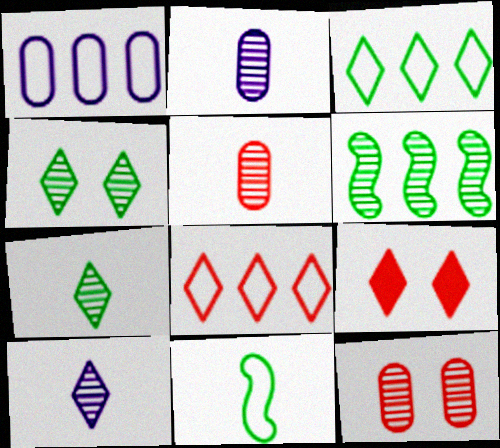[[3, 9, 10], 
[6, 10, 12]]